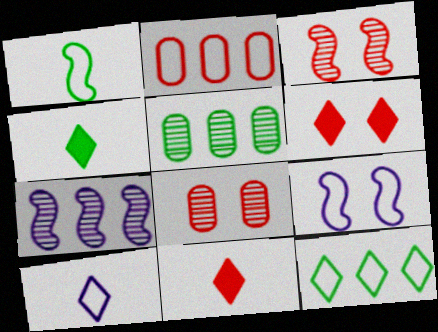[[2, 3, 11], 
[5, 9, 11]]